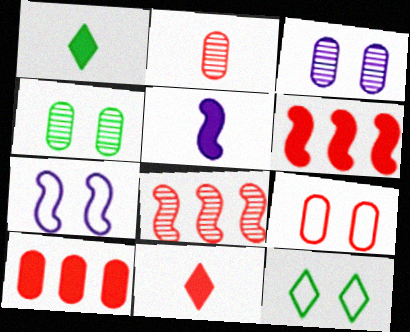[[2, 9, 10], 
[7, 9, 12], 
[8, 9, 11]]